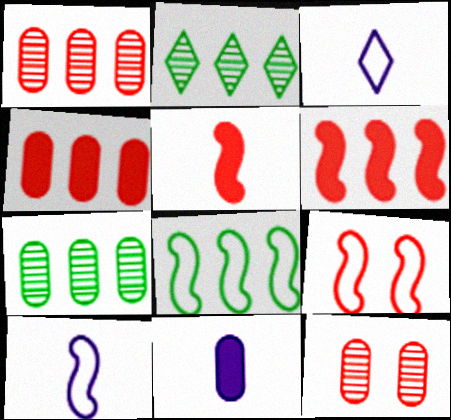[[2, 9, 11], 
[8, 9, 10]]